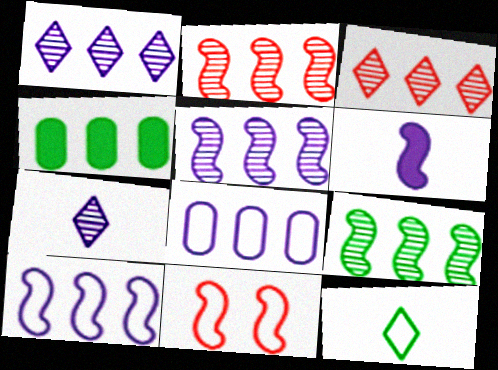[[2, 5, 9], 
[3, 4, 10], 
[4, 7, 11], 
[6, 9, 11], 
[8, 11, 12]]